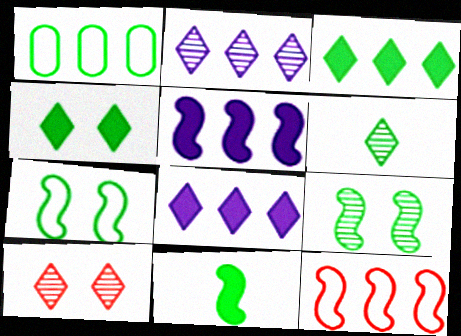[[2, 6, 10]]